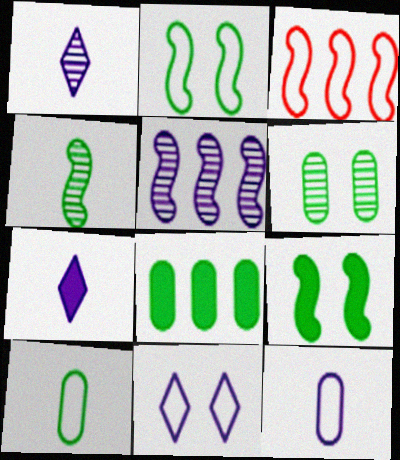[[3, 6, 7], 
[3, 10, 11], 
[6, 8, 10]]